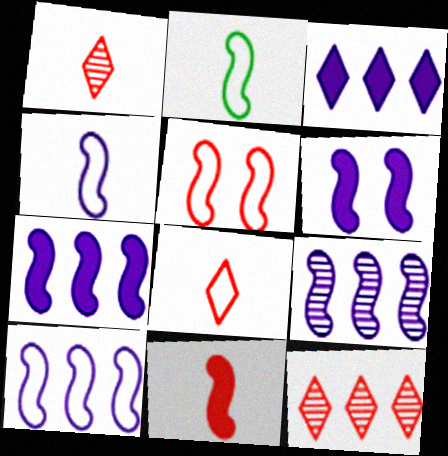[[2, 5, 10], 
[4, 6, 9], 
[7, 9, 10]]